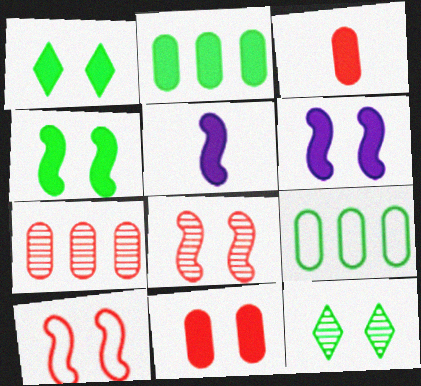[[1, 6, 11]]